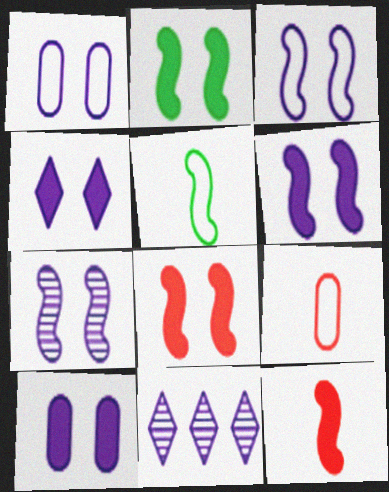[[1, 4, 7], 
[2, 6, 8], 
[2, 9, 11], 
[3, 6, 7], 
[4, 6, 10]]